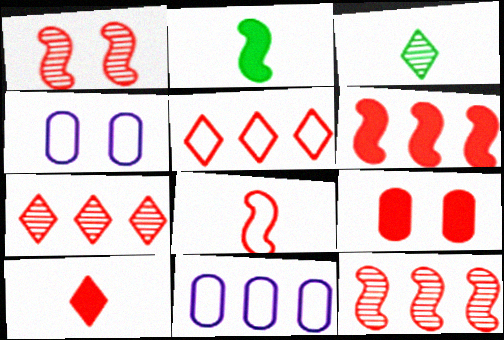[[1, 6, 8], 
[2, 4, 7], 
[3, 4, 6], 
[6, 9, 10], 
[7, 8, 9]]